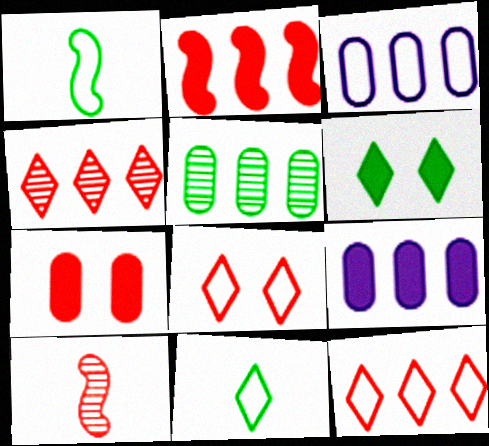[[1, 3, 8], 
[1, 5, 6], 
[3, 6, 10], 
[7, 10, 12]]